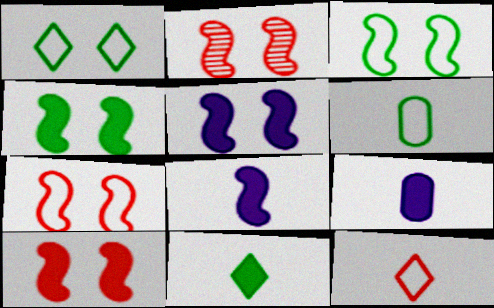[[2, 3, 5], 
[2, 7, 10], 
[4, 5, 10]]